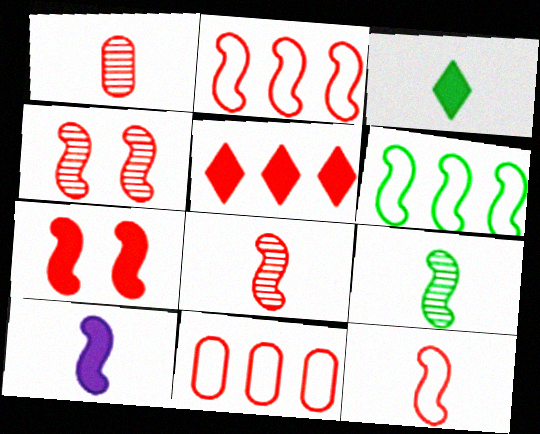[[2, 7, 8], 
[4, 6, 10], 
[9, 10, 12]]